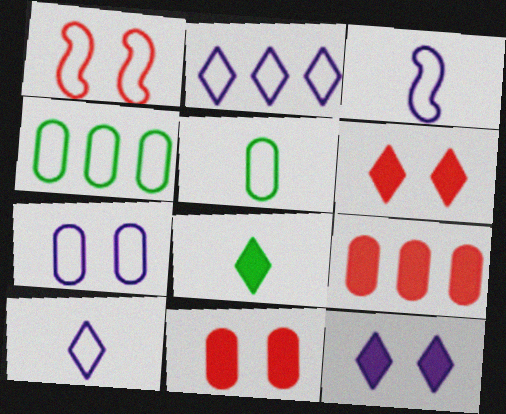[[1, 2, 5], 
[1, 4, 10], 
[2, 3, 7]]